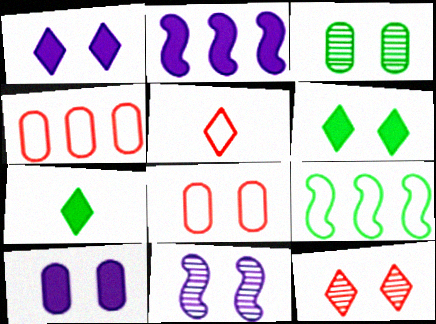[[2, 3, 5], 
[3, 7, 9], 
[3, 8, 10], 
[3, 11, 12], 
[4, 7, 11], 
[6, 8, 11]]